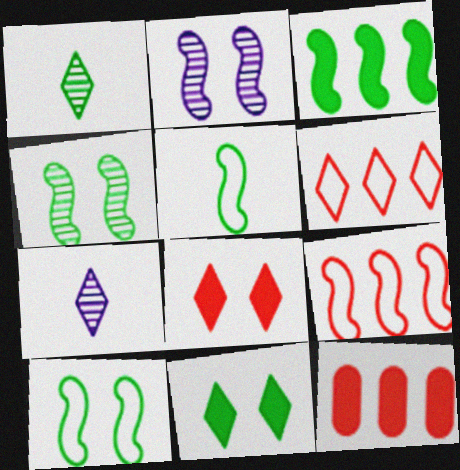[[3, 4, 5], 
[6, 7, 11], 
[7, 10, 12]]